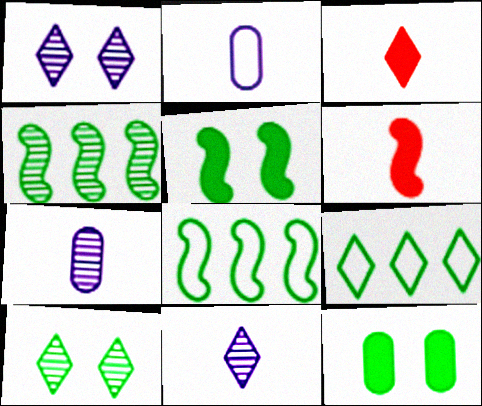[[1, 3, 9]]